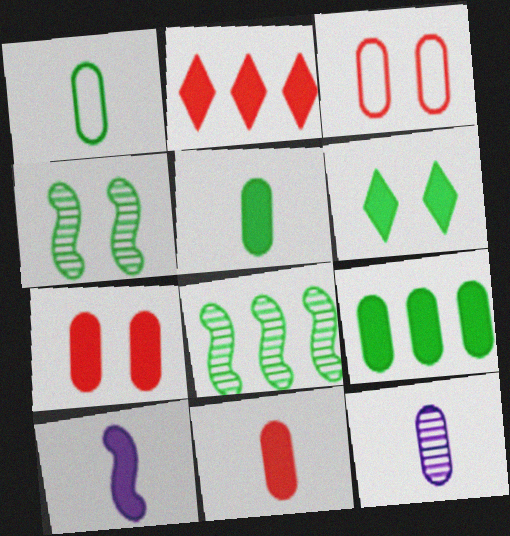[[1, 6, 8], 
[1, 11, 12], 
[3, 9, 12]]